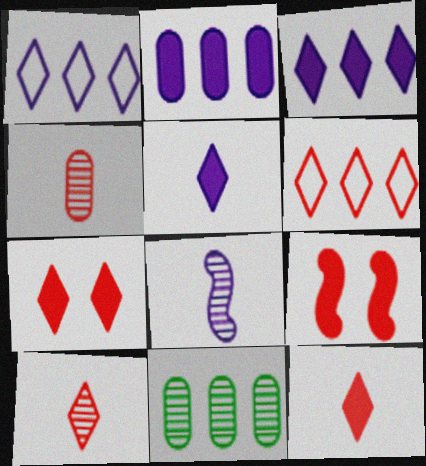[[4, 6, 9], 
[6, 7, 10]]